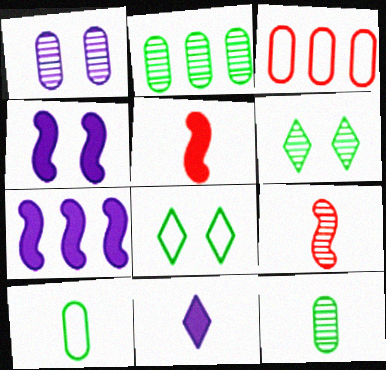[[9, 10, 11]]